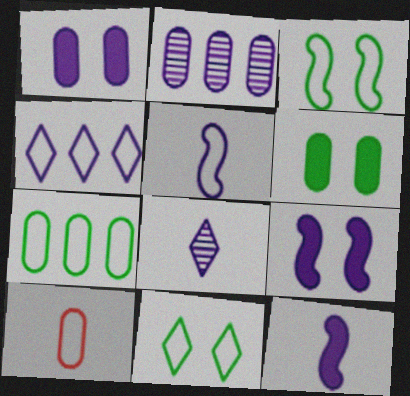[[2, 6, 10], 
[3, 4, 10]]